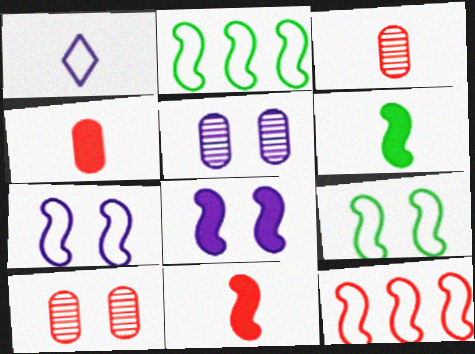[[1, 3, 6]]